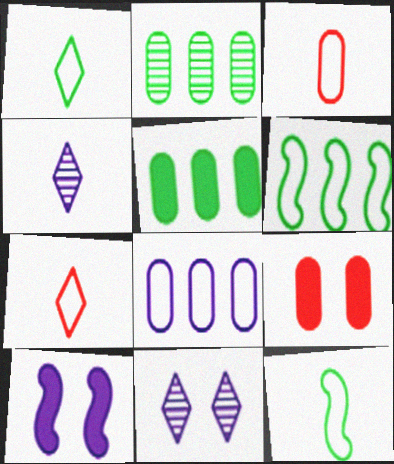[[2, 7, 10], 
[4, 6, 9], 
[4, 8, 10]]